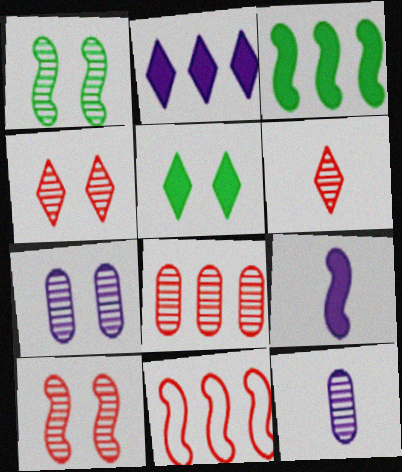[[1, 4, 7], 
[1, 9, 11], 
[5, 11, 12], 
[6, 8, 10]]